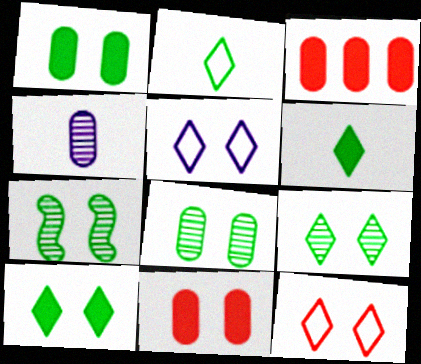[[5, 7, 11], 
[7, 8, 9]]